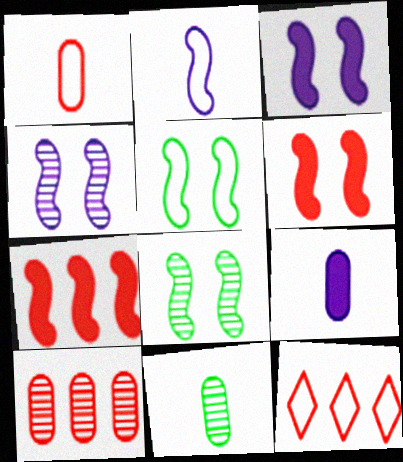[[1, 9, 11], 
[2, 7, 8], 
[3, 11, 12], 
[4, 5, 6], 
[7, 10, 12], 
[8, 9, 12]]